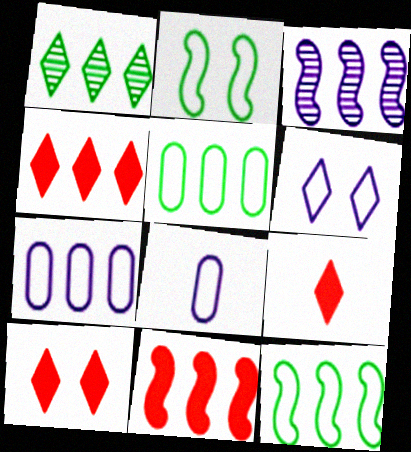[[1, 6, 9], 
[1, 7, 11], 
[3, 4, 5], 
[3, 11, 12], 
[4, 9, 10]]